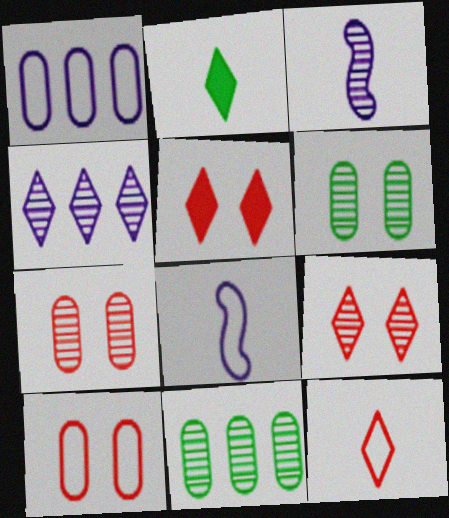[[3, 9, 11], 
[5, 8, 11]]